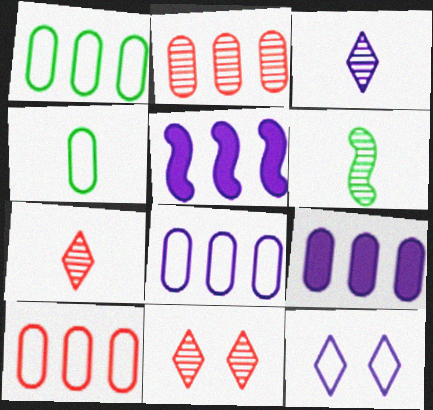[[1, 2, 9], 
[1, 8, 10], 
[4, 5, 11]]